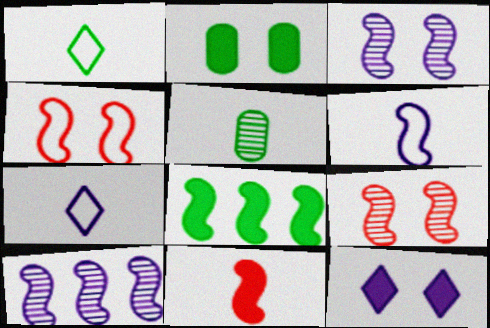[[5, 7, 11], 
[6, 8, 9]]